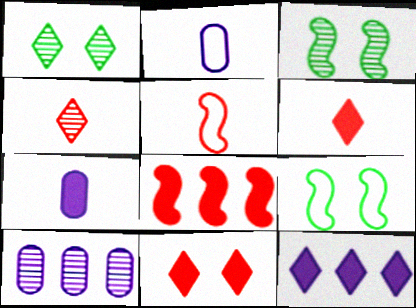[[1, 2, 8], 
[3, 4, 10], 
[6, 9, 10]]